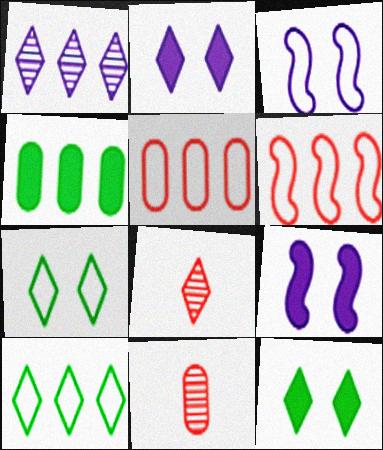[[1, 4, 6], 
[2, 8, 10], 
[3, 4, 8], 
[9, 10, 11]]